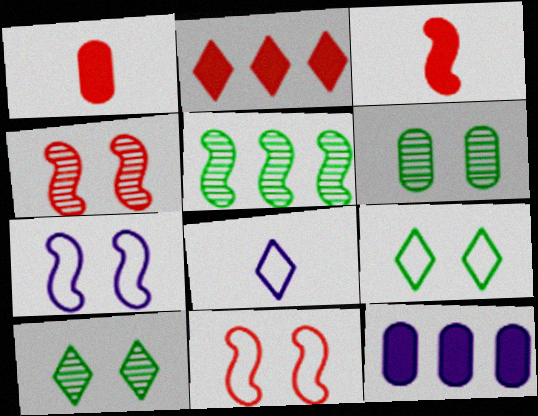[[2, 8, 10], 
[3, 5, 7]]